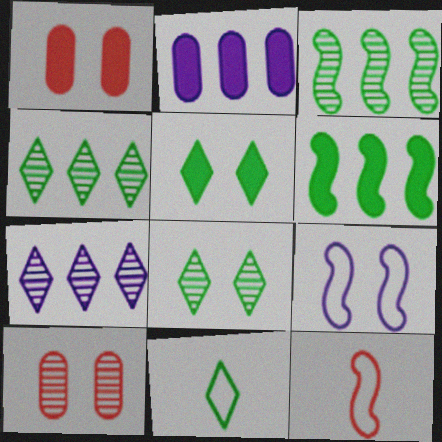[[1, 8, 9], 
[2, 8, 12], 
[4, 5, 11], 
[5, 9, 10]]